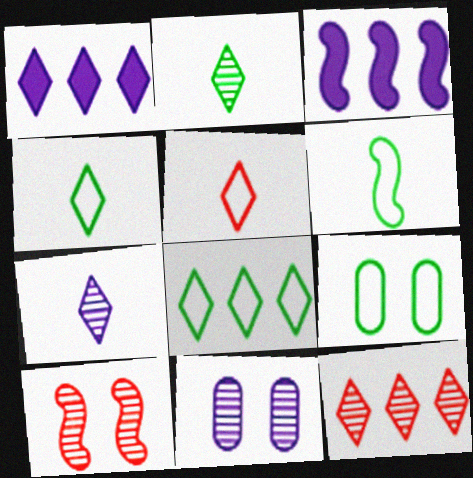[[1, 8, 12], 
[3, 6, 10], 
[6, 8, 9]]